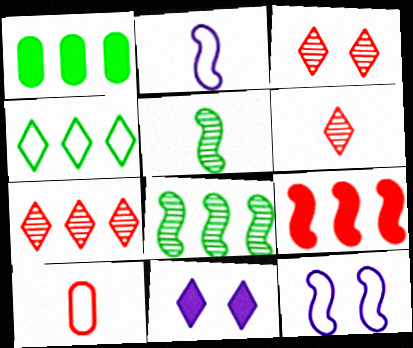[[1, 2, 3], 
[1, 4, 8], 
[1, 6, 12], 
[3, 6, 7], 
[3, 9, 10], 
[4, 6, 11], 
[4, 10, 12], 
[5, 9, 12], 
[8, 10, 11]]